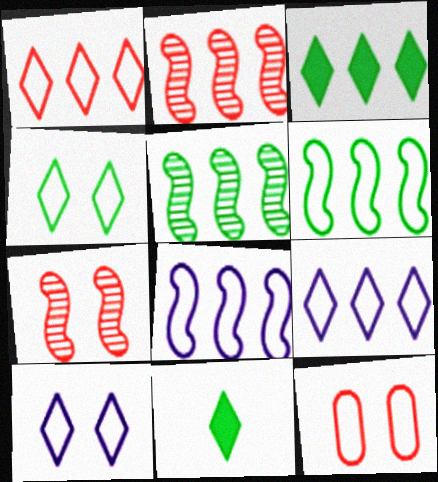[]